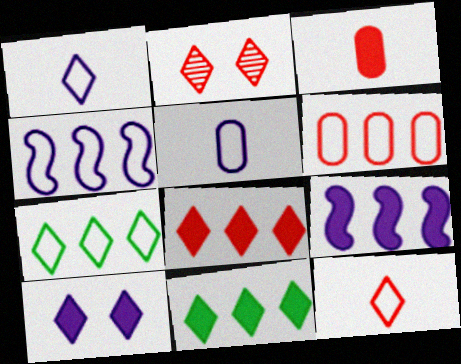[[1, 2, 11], 
[2, 8, 12], 
[4, 6, 7]]